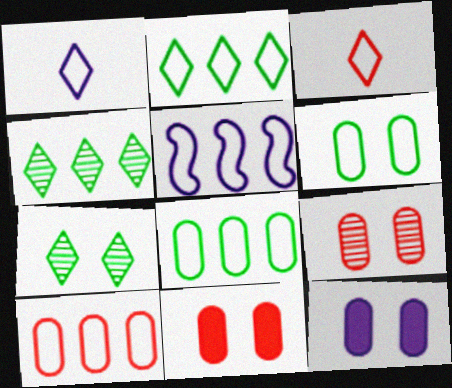[[2, 5, 10], 
[3, 5, 6], 
[6, 9, 12]]